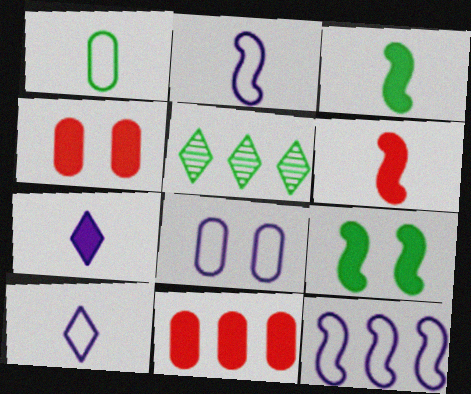[[1, 5, 9], 
[2, 4, 5], 
[5, 6, 8], 
[5, 11, 12], 
[7, 9, 11], 
[8, 10, 12]]